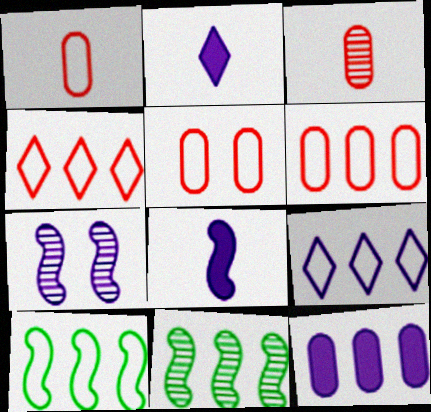[[1, 5, 6], 
[2, 5, 11], 
[4, 11, 12], 
[6, 9, 10]]